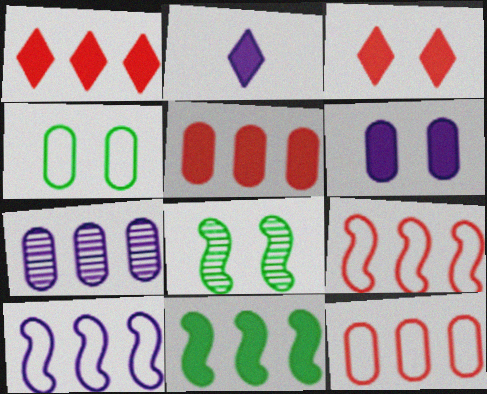[[2, 8, 12]]